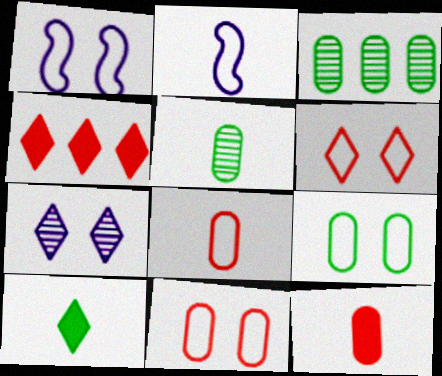[[1, 4, 5], 
[1, 6, 9]]